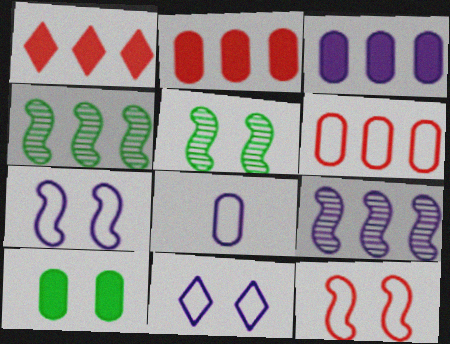[[1, 5, 8]]